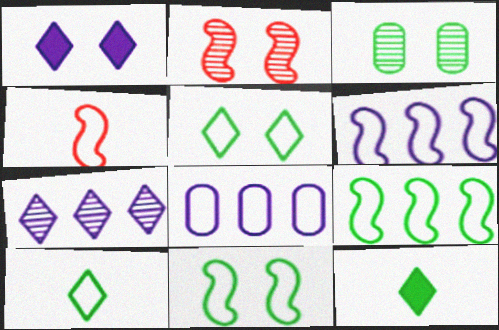[[2, 8, 12], 
[3, 9, 12], 
[4, 5, 8], 
[4, 6, 11]]